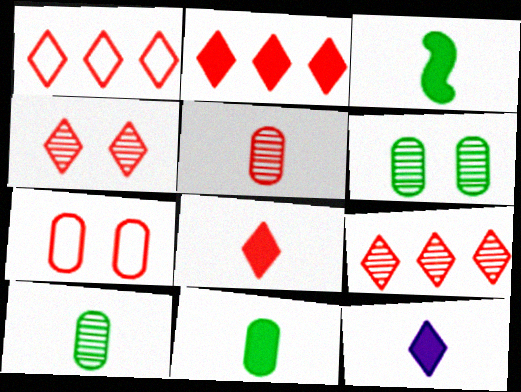[[1, 2, 9], 
[1, 4, 8]]